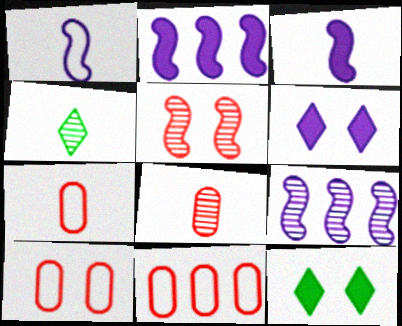[[2, 4, 10], 
[3, 4, 7], 
[7, 9, 12], 
[7, 10, 11]]